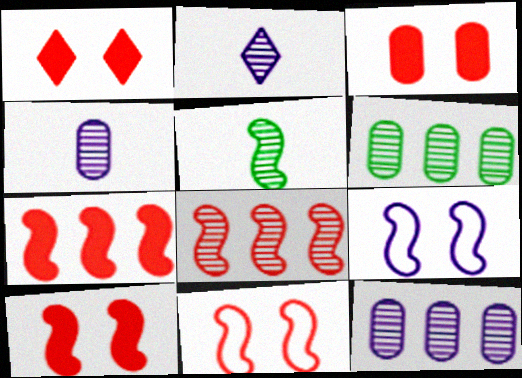[[1, 3, 10], 
[5, 7, 9]]